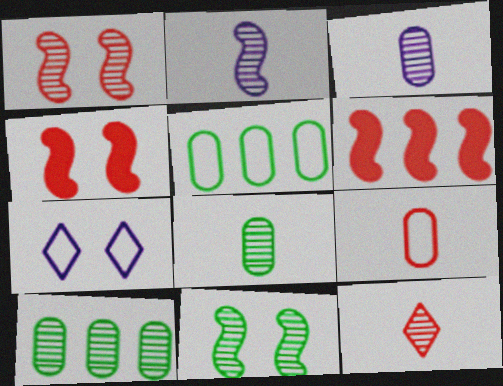[[2, 8, 12], 
[6, 7, 8]]